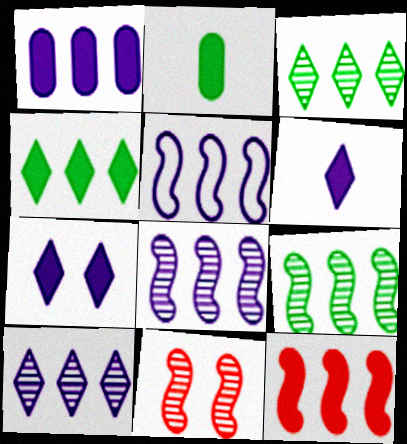[[1, 4, 12], 
[1, 5, 10], 
[2, 7, 12], 
[5, 9, 12]]